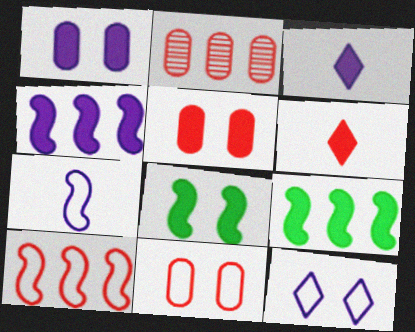[[1, 3, 4], 
[1, 6, 9], 
[3, 5, 9]]